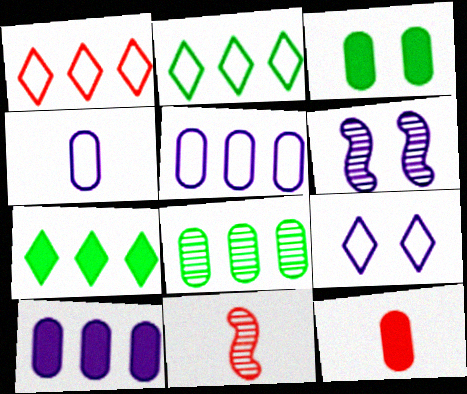[[2, 6, 12], 
[3, 10, 12]]